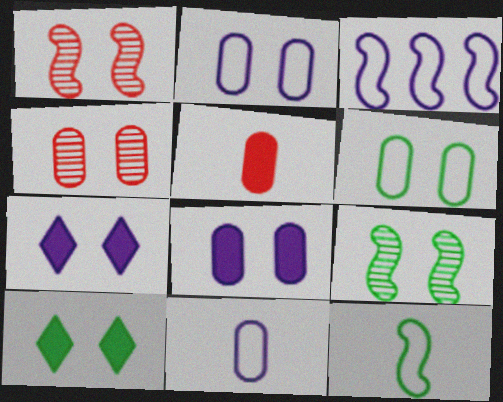[[1, 2, 10], 
[1, 6, 7], 
[4, 6, 8], 
[6, 9, 10]]